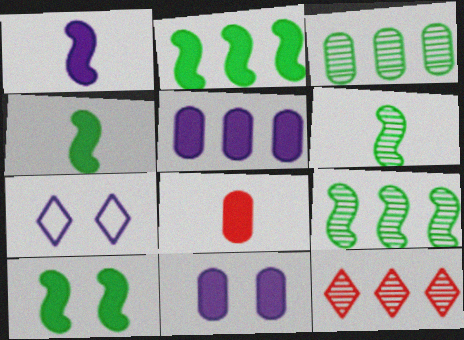[[2, 4, 10], 
[7, 8, 9]]